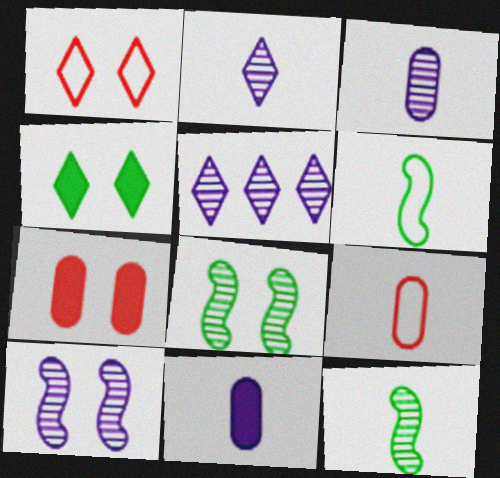[[3, 5, 10], 
[5, 6, 7]]